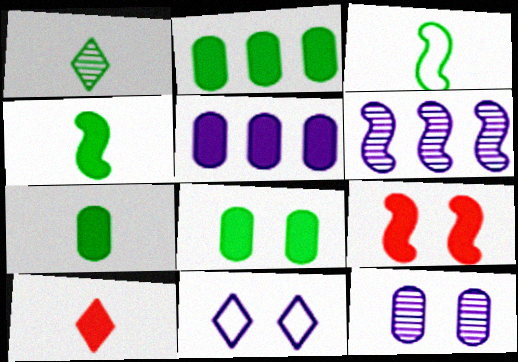[[1, 3, 7], 
[2, 7, 8], 
[3, 6, 9]]